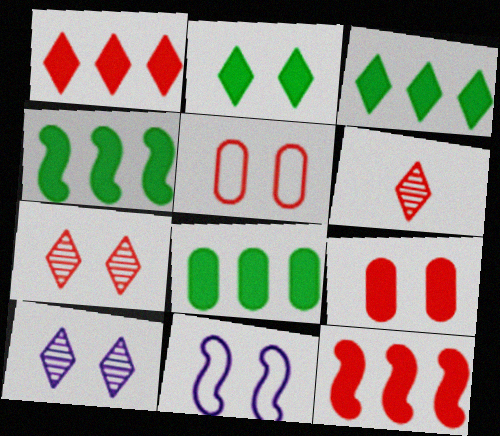[[3, 4, 8], 
[5, 6, 12], 
[6, 8, 11]]